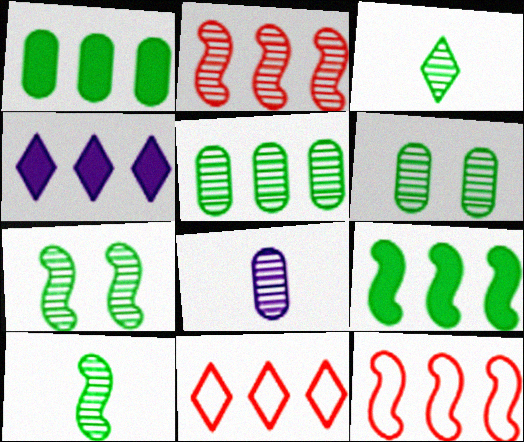[[3, 5, 7], 
[4, 5, 12]]